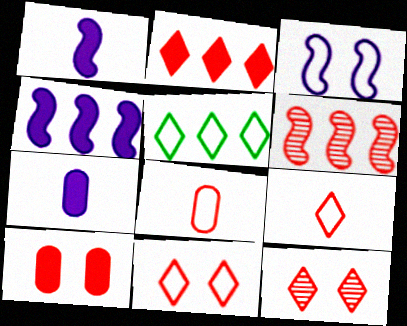[[2, 9, 12], 
[3, 5, 8], 
[6, 9, 10]]